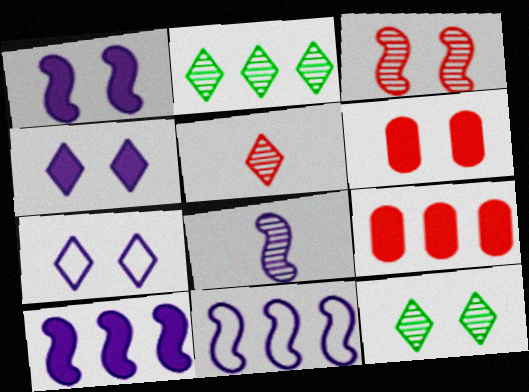[[1, 8, 11], 
[2, 9, 11]]